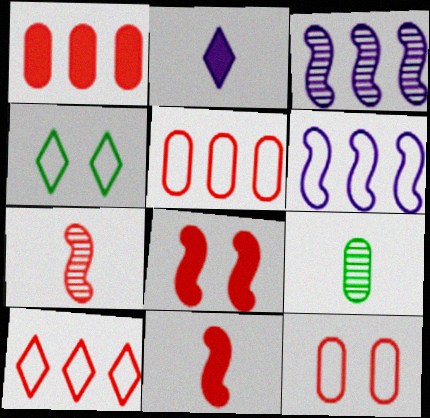[]